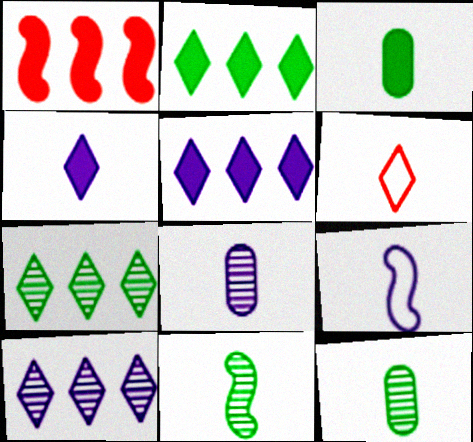[[4, 8, 9]]